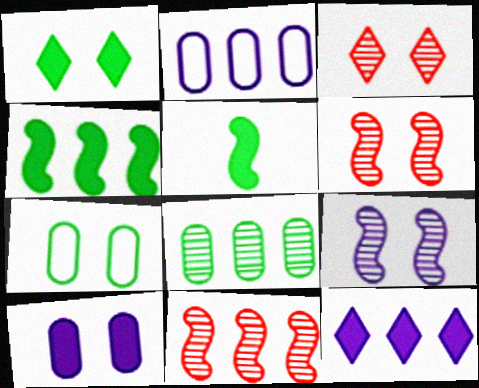[[2, 3, 5]]